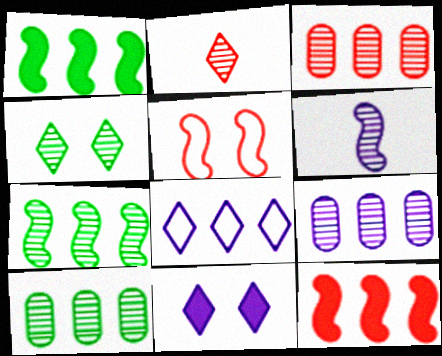[[1, 3, 8], 
[1, 5, 6], 
[3, 4, 6], 
[3, 9, 10], 
[8, 10, 12]]